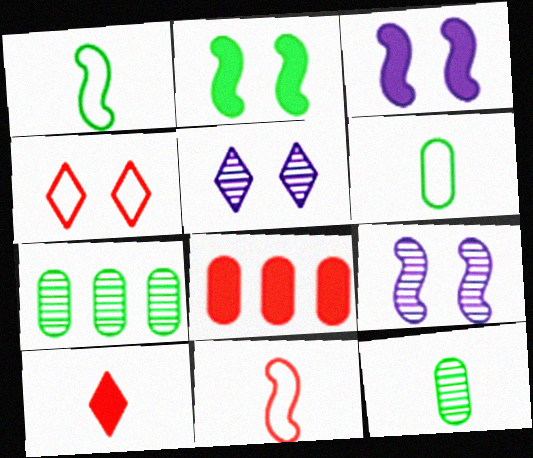[[1, 5, 8]]